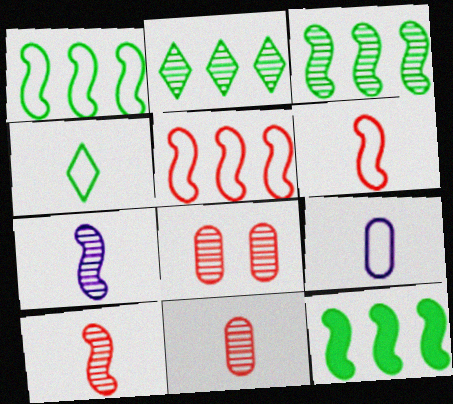[[1, 3, 12], 
[2, 7, 8], 
[4, 6, 9]]